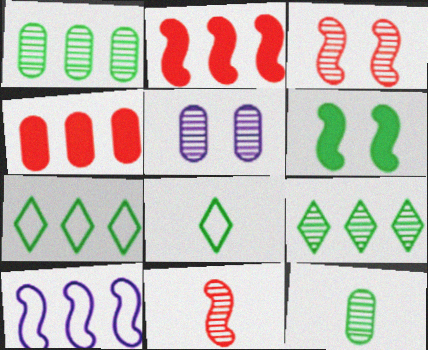[[1, 6, 8], 
[2, 5, 8], 
[4, 9, 10], 
[5, 9, 11], 
[6, 7, 12], 
[6, 10, 11]]